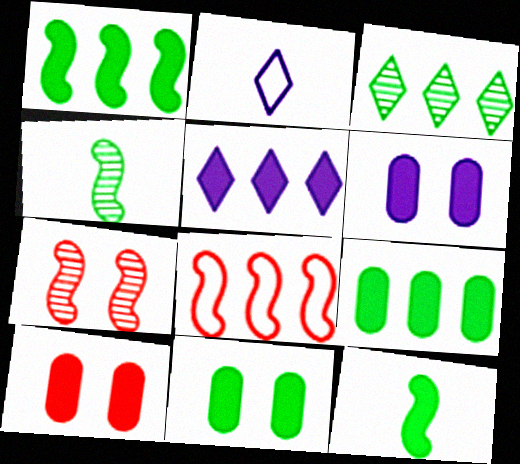[[2, 7, 9], 
[5, 10, 12], 
[6, 10, 11]]